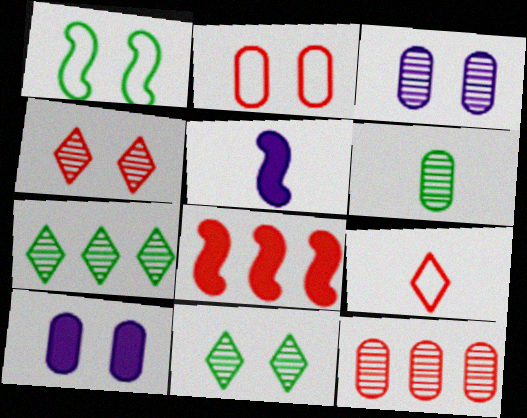[[1, 4, 10], 
[2, 5, 7], 
[3, 6, 12], 
[5, 6, 9]]